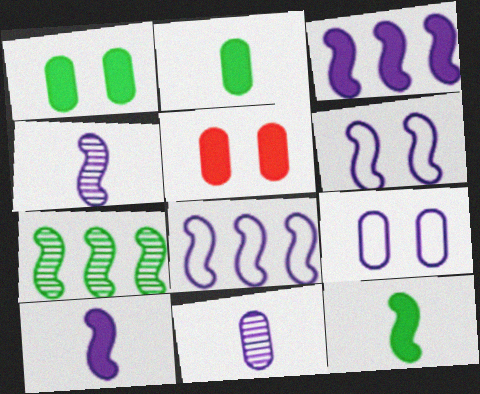[[3, 4, 6]]